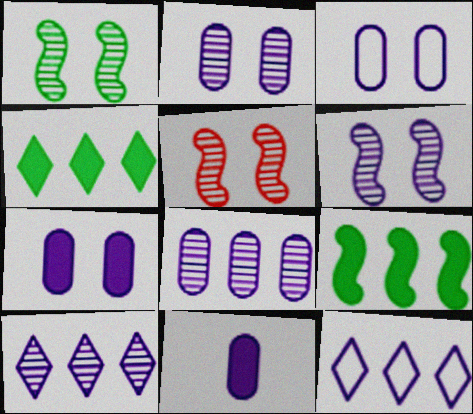[[1, 5, 6], 
[2, 3, 7], 
[3, 8, 11], 
[6, 11, 12]]